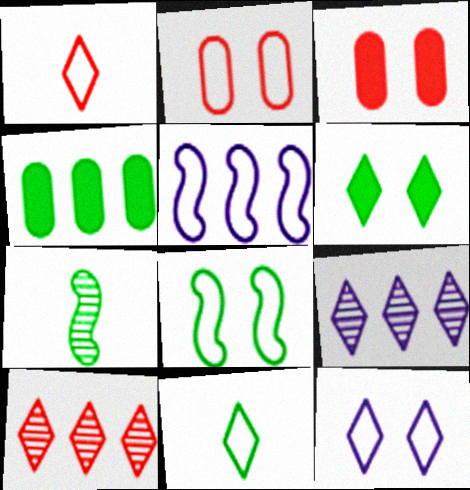[[1, 6, 9], 
[2, 5, 11], 
[2, 8, 12], 
[4, 5, 10]]